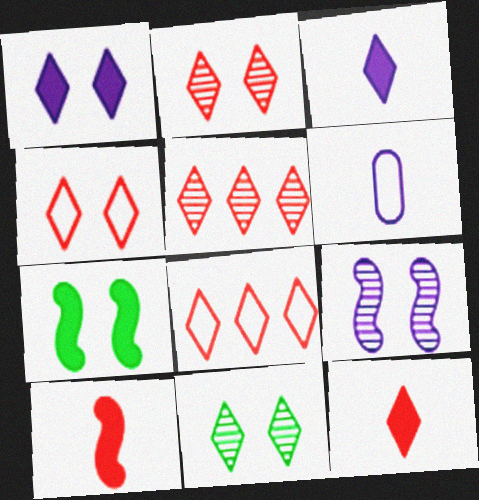[[1, 4, 11], 
[2, 8, 12], 
[3, 8, 11], 
[4, 5, 12], 
[5, 6, 7]]